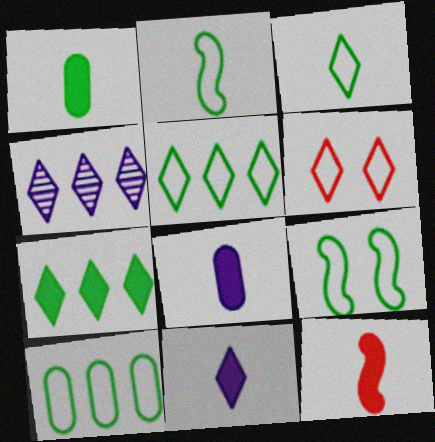[[1, 11, 12], 
[3, 9, 10]]